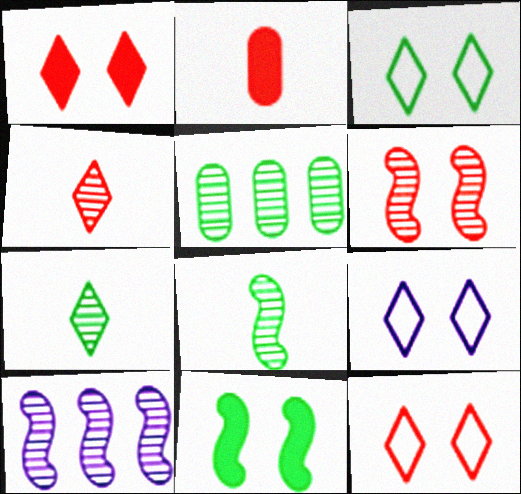[[2, 3, 10], 
[3, 9, 12], 
[6, 8, 10]]